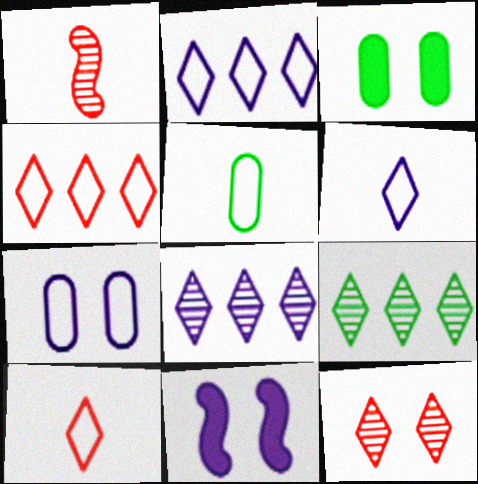[[1, 2, 3]]